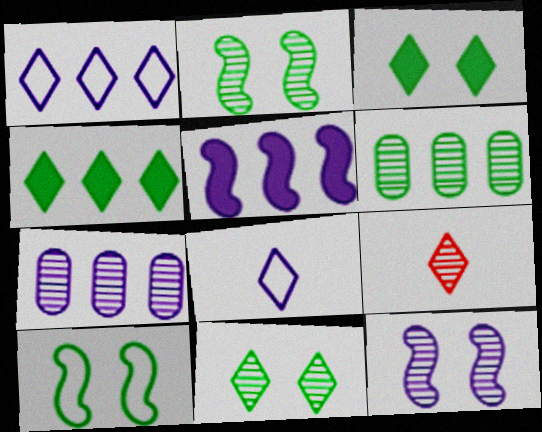[[1, 3, 9], 
[1, 5, 7], 
[2, 7, 9], 
[6, 9, 12]]